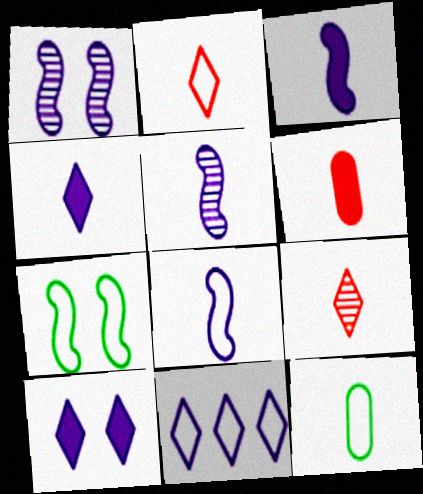[[2, 8, 12], 
[3, 5, 8], 
[3, 9, 12]]